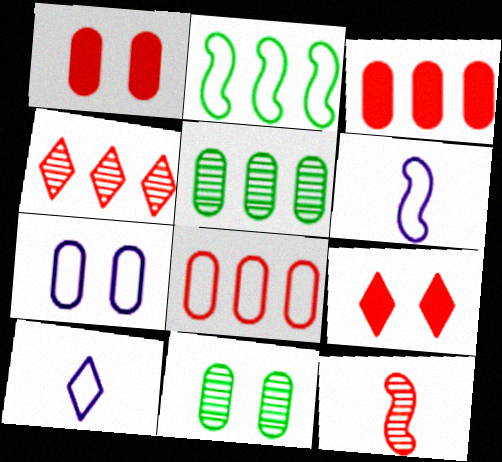[[1, 7, 11], 
[5, 6, 9], 
[8, 9, 12]]